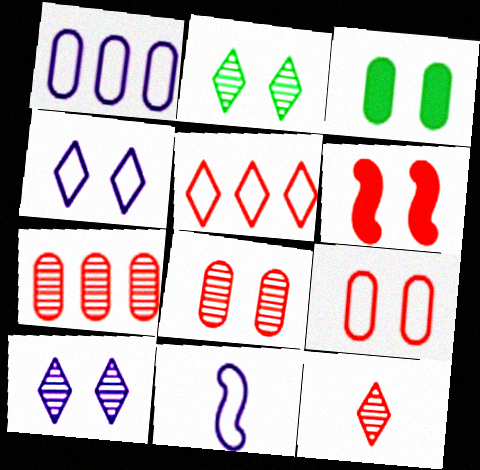[[1, 4, 11]]